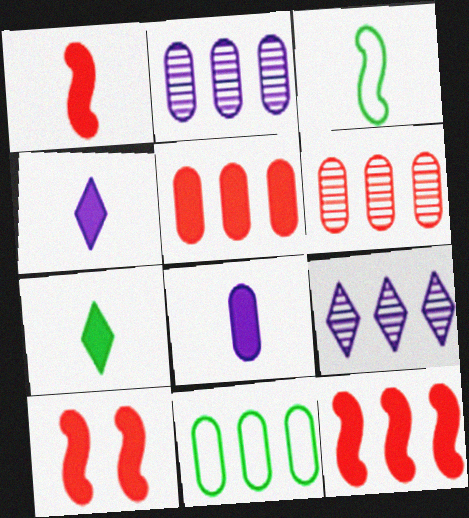[[1, 7, 8], 
[1, 10, 12], 
[2, 5, 11], 
[9, 11, 12]]